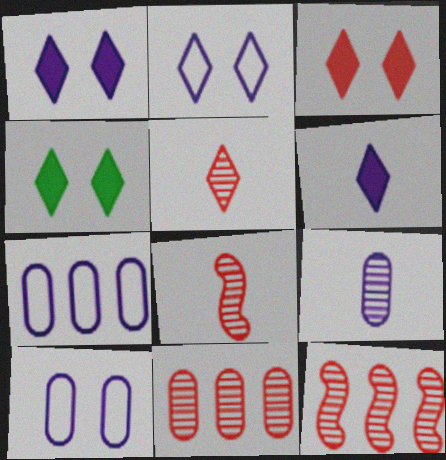[[1, 3, 4], 
[4, 7, 8]]